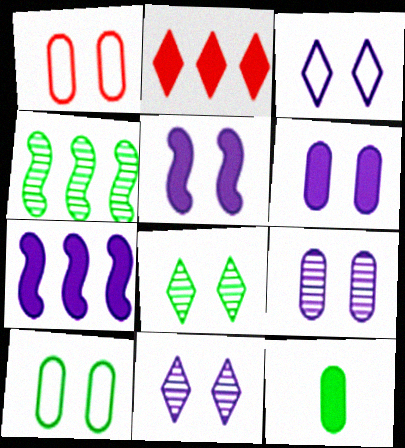[[1, 5, 8], 
[2, 5, 12], 
[3, 5, 9]]